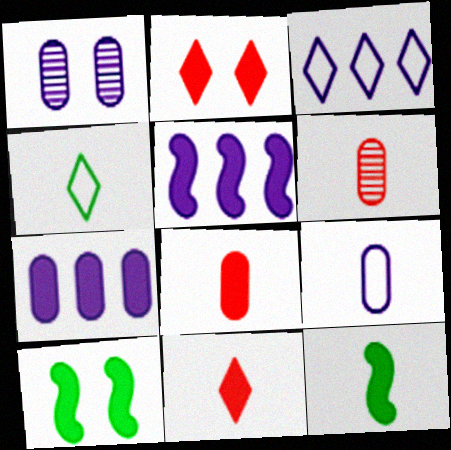[[1, 7, 9], 
[2, 7, 12], 
[3, 6, 10], 
[7, 10, 11]]